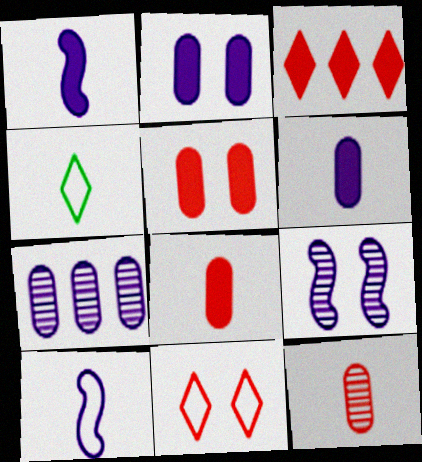[[1, 4, 12]]